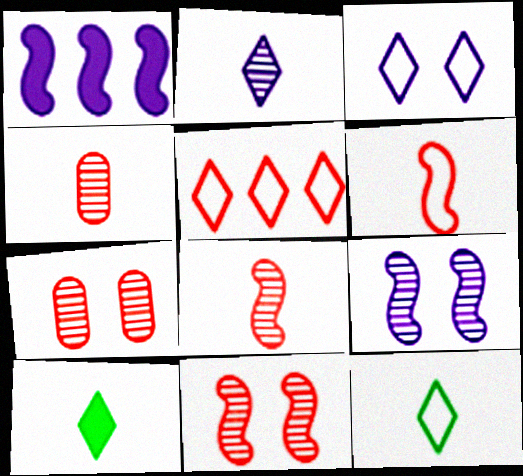[[1, 7, 12], 
[3, 5, 12]]